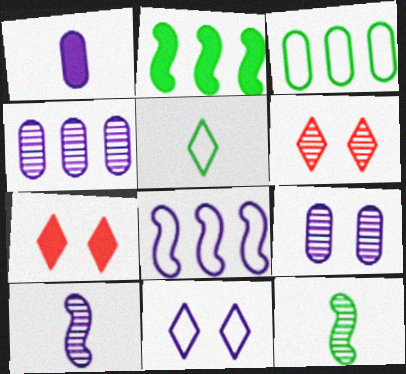[[1, 2, 7], 
[3, 7, 10], 
[4, 6, 12]]